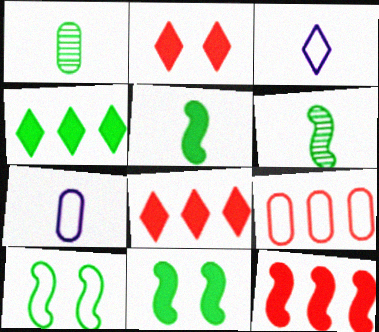[[1, 4, 10], 
[3, 9, 10]]